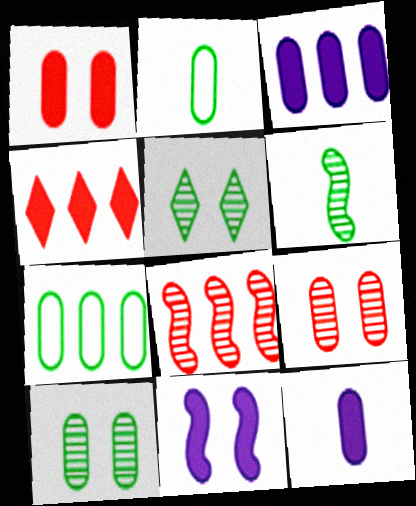[[2, 3, 9], 
[7, 9, 12]]